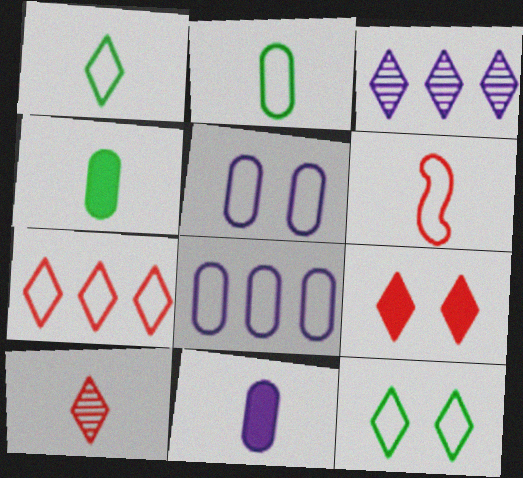[[1, 3, 9], 
[6, 8, 12], 
[7, 9, 10]]